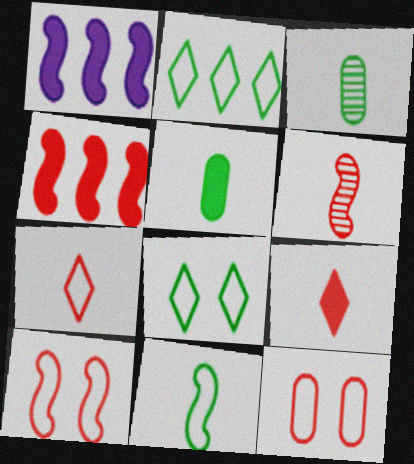[[4, 6, 10]]